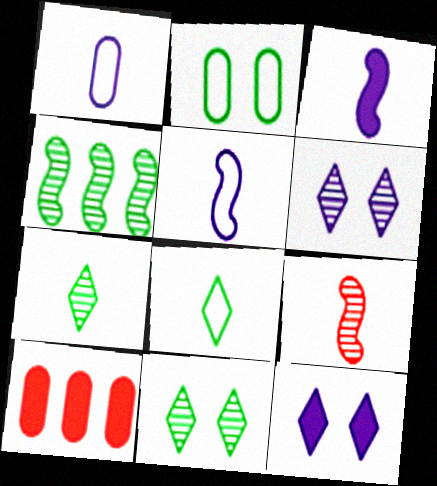[[5, 10, 11]]